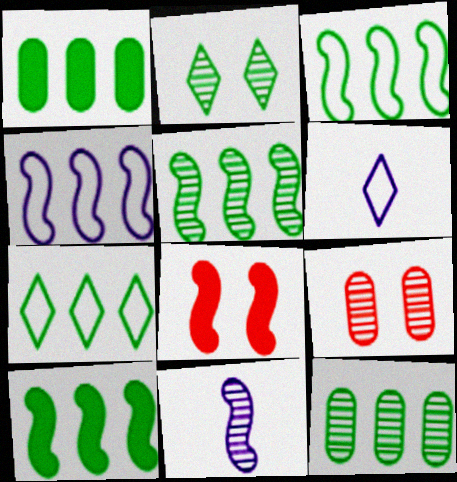[[1, 5, 7], 
[3, 5, 10], 
[3, 8, 11], 
[6, 8, 12], 
[6, 9, 10], 
[7, 10, 12]]